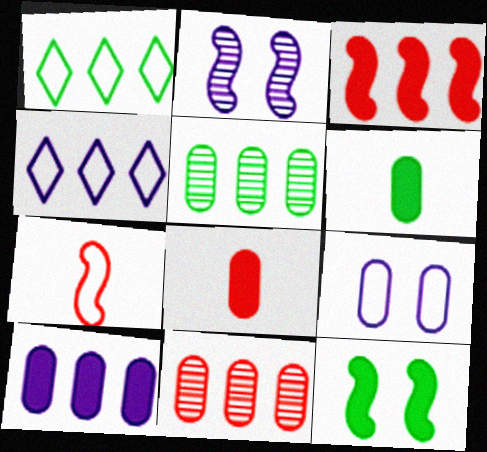[[1, 2, 8], 
[1, 7, 9], 
[3, 4, 5], 
[5, 8, 9], 
[6, 9, 11]]